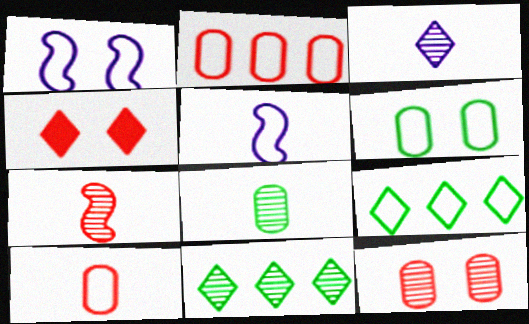[[1, 9, 10], 
[2, 4, 7], 
[3, 4, 9], 
[3, 7, 8]]